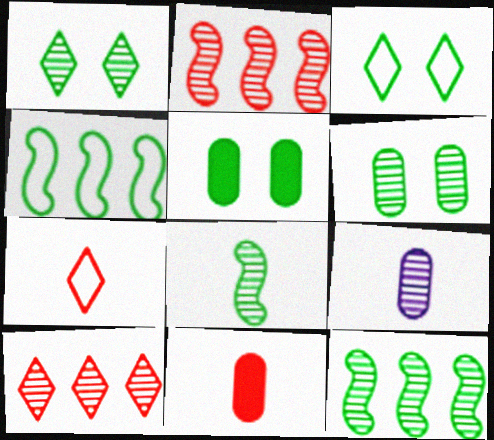[[1, 2, 9]]